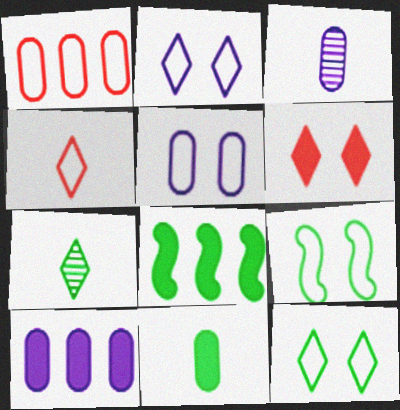[[3, 5, 10]]